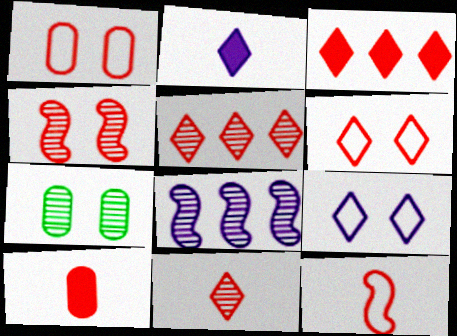[[3, 6, 11], 
[7, 8, 11], 
[10, 11, 12]]